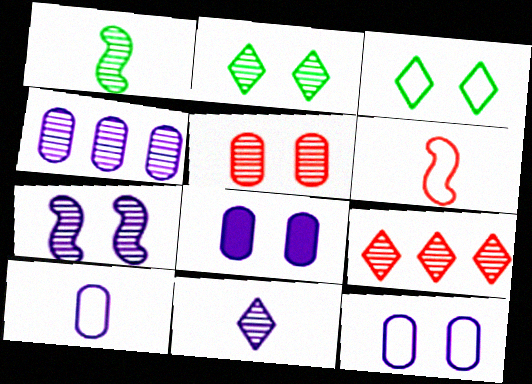[[2, 5, 7], 
[2, 9, 11], 
[4, 7, 11], 
[4, 8, 10]]